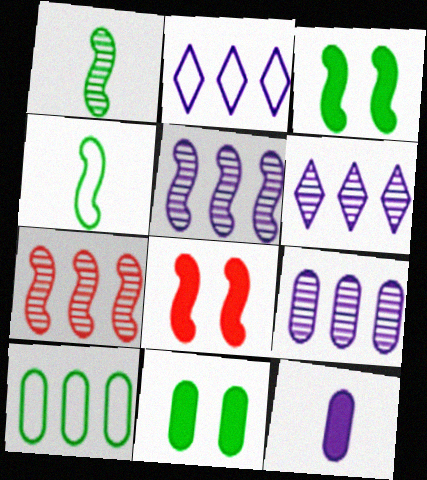[[4, 5, 8], 
[5, 6, 9]]